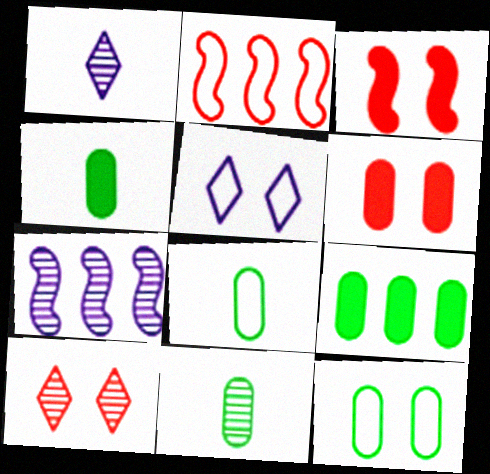[[2, 5, 8], 
[4, 8, 11], 
[7, 10, 11], 
[9, 11, 12]]